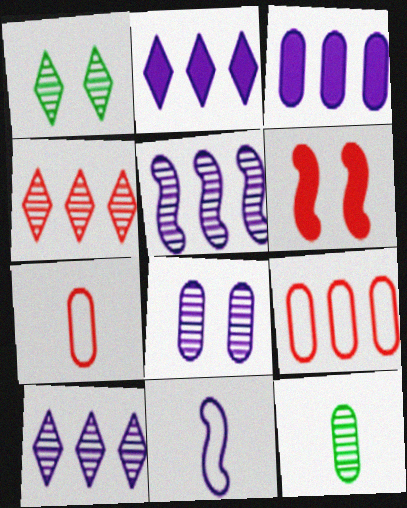[[2, 8, 11], 
[4, 6, 7]]